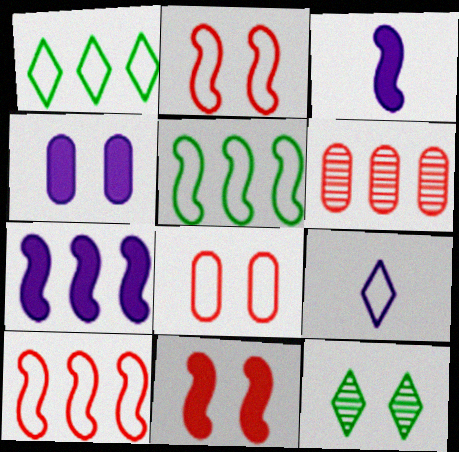[[1, 6, 7], 
[2, 4, 12], 
[5, 8, 9]]